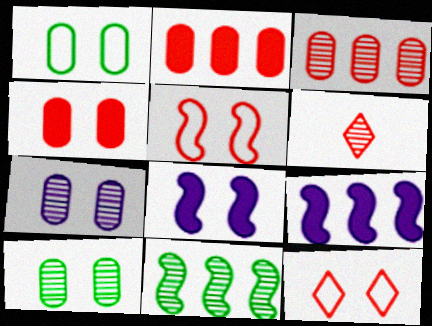[[1, 4, 7], 
[1, 6, 9], 
[2, 5, 6], 
[6, 7, 11], 
[8, 10, 12]]